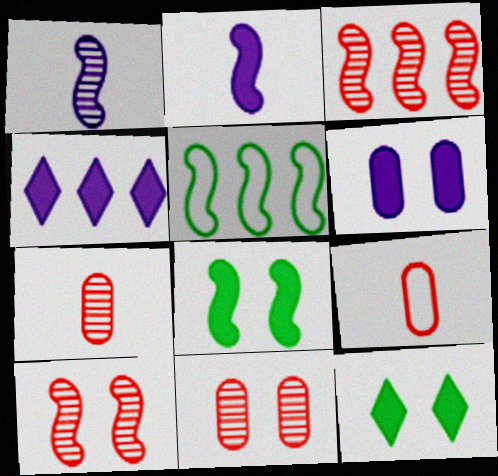[[2, 4, 6], 
[2, 5, 10]]